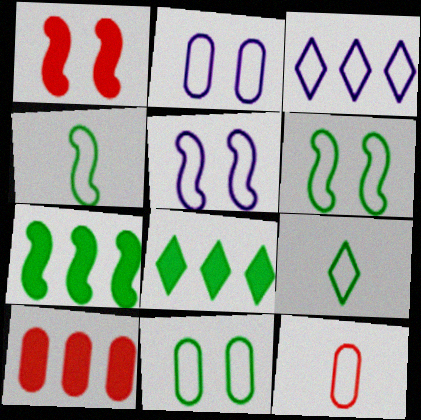[[3, 6, 12]]